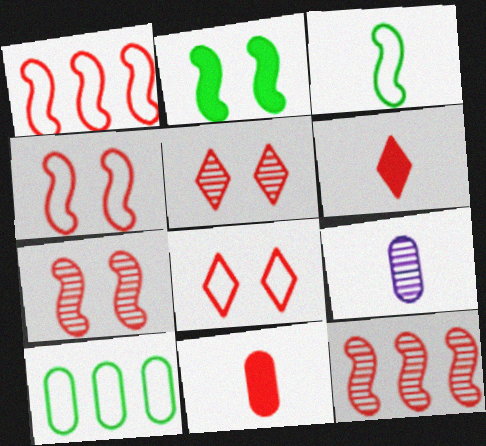[[1, 5, 11], 
[3, 6, 9], 
[8, 11, 12]]